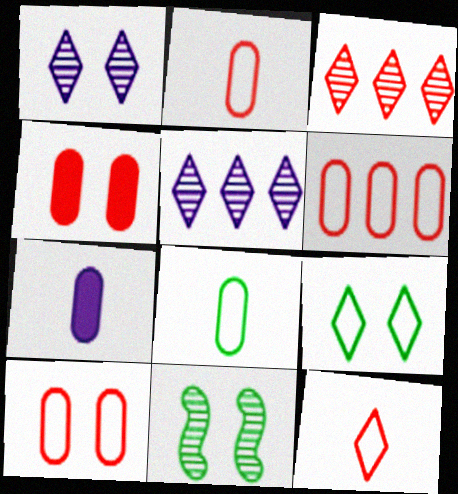[[2, 6, 10]]